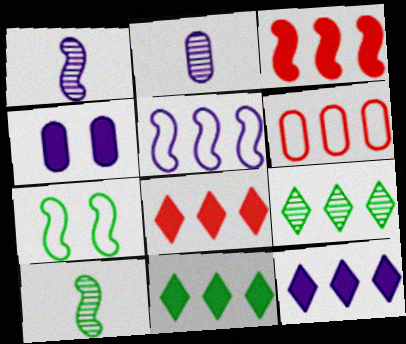[[1, 3, 7], 
[2, 7, 8], 
[8, 11, 12]]